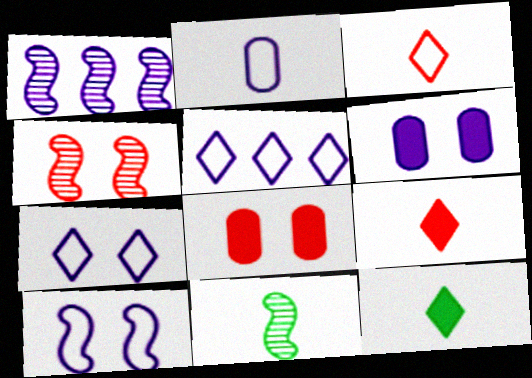[[1, 4, 11], 
[2, 5, 10], 
[2, 9, 11], 
[5, 8, 11]]